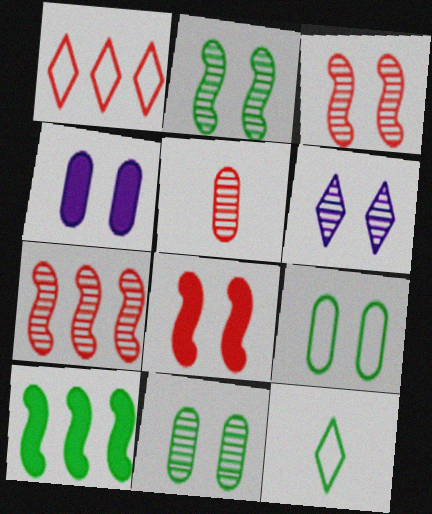[[1, 5, 8], 
[3, 6, 11], 
[4, 7, 12], 
[6, 8, 9], 
[10, 11, 12]]